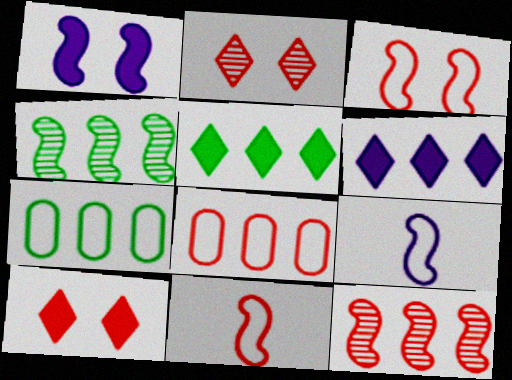[[1, 4, 11], 
[4, 5, 7], 
[4, 6, 8], 
[6, 7, 12]]